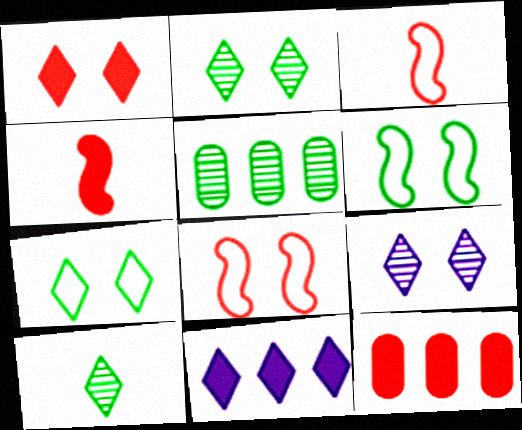[[1, 4, 12], 
[1, 7, 9]]